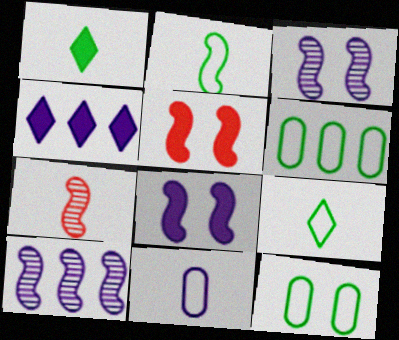[[1, 7, 11], 
[2, 5, 10], 
[3, 4, 11], 
[4, 7, 12]]